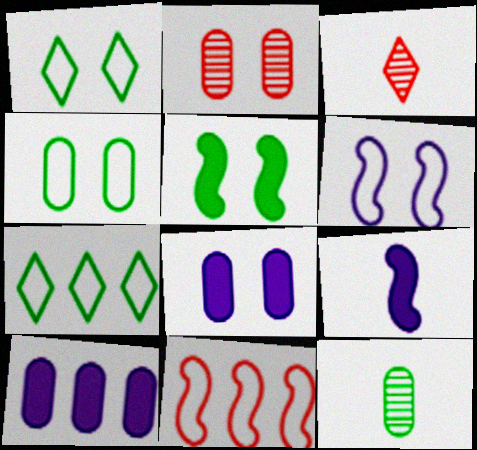[[2, 4, 8], 
[2, 7, 9], 
[5, 7, 12]]